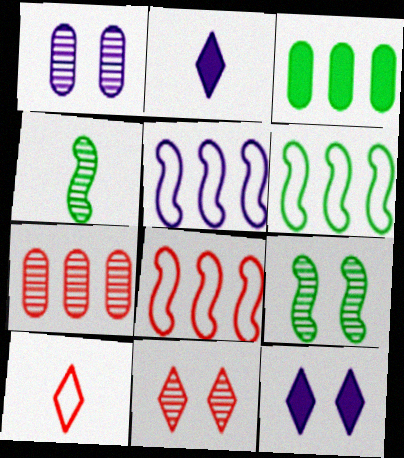[[1, 2, 5], 
[1, 9, 11], 
[5, 6, 8]]